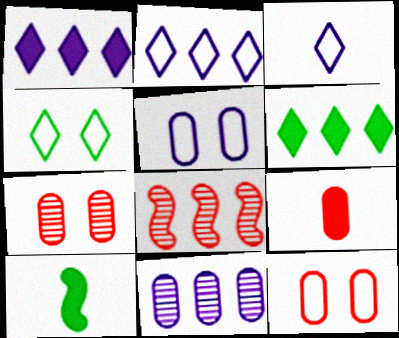[[2, 7, 10]]